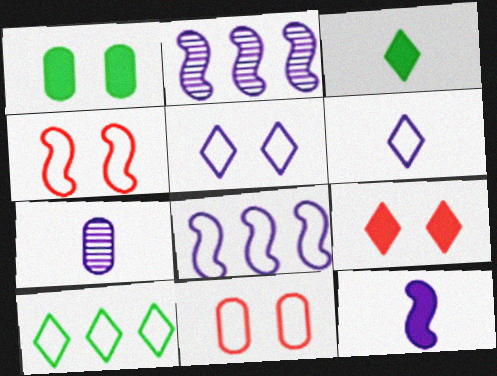[[2, 3, 11], 
[6, 7, 12]]